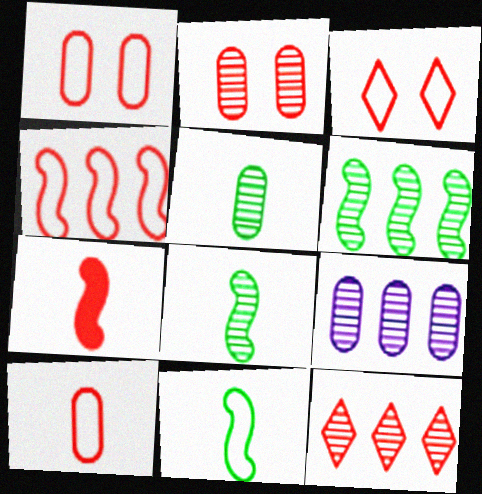[[1, 7, 12], 
[2, 5, 9], 
[3, 4, 10], 
[6, 9, 12]]